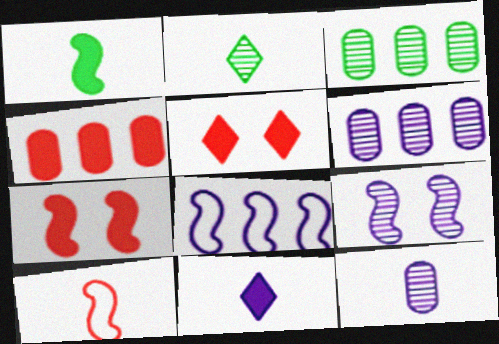[]